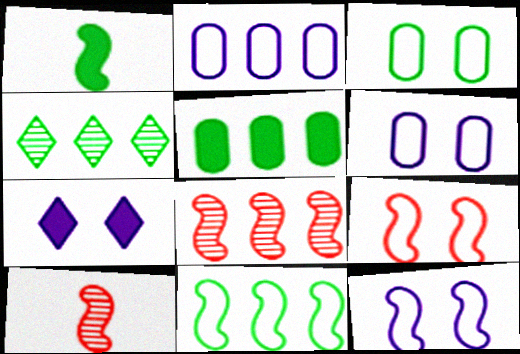[[1, 3, 4], 
[1, 8, 12], 
[4, 5, 11]]